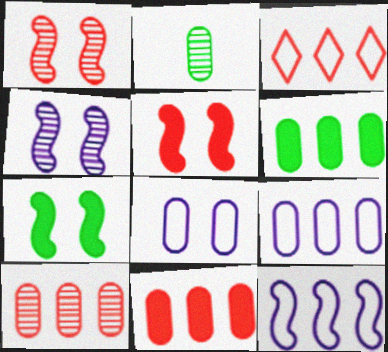[[2, 8, 11], 
[6, 9, 10]]